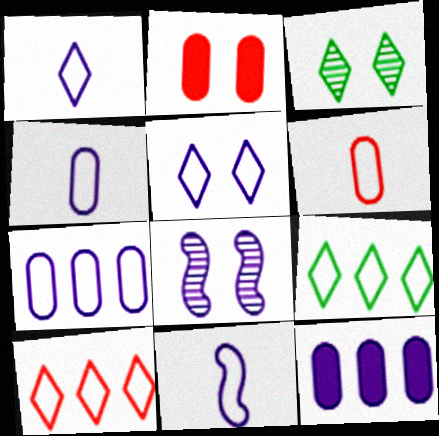[[1, 4, 11], 
[1, 8, 12], 
[5, 7, 11]]